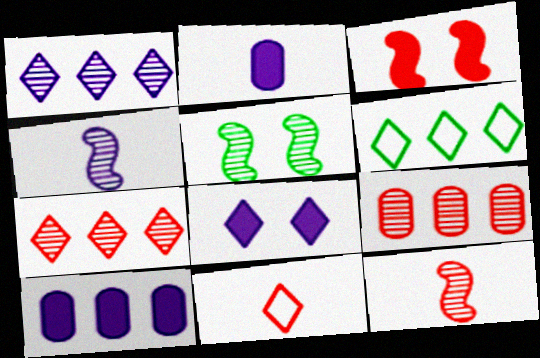[[3, 9, 11], 
[5, 10, 11]]